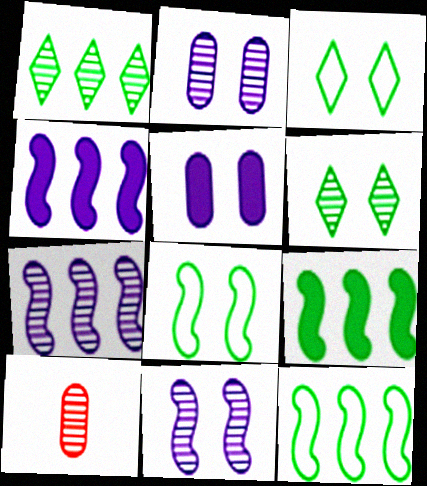[[1, 10, 11], 
[3, 4, 10], 
[6, 7, 10]]